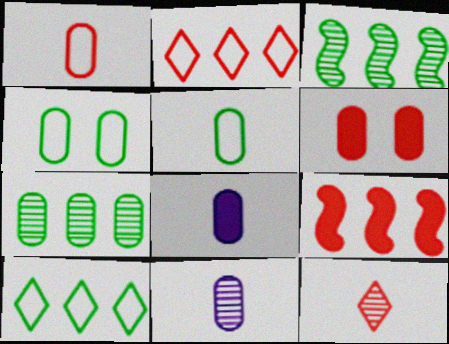[]